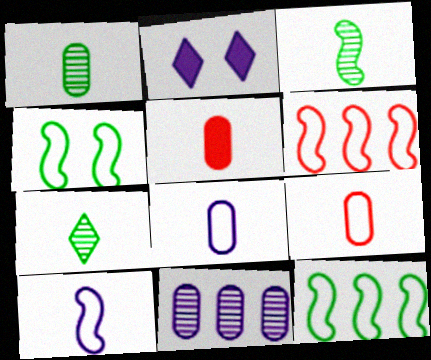[[1, 2, 6], 
[1, 3, 7], 
[1, 5, 8], 
[2, 10, 11], 
[4, 6, 10], 
[5, 7, 10]]